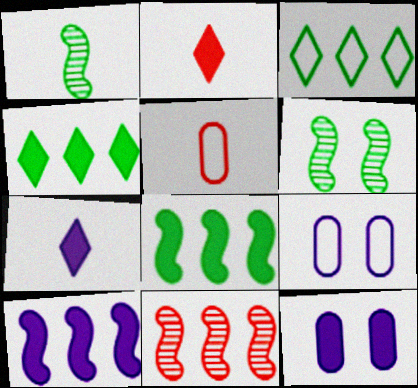[[1, 5, 7], 
[2, 8, 12], 
[7, 10, 12]]